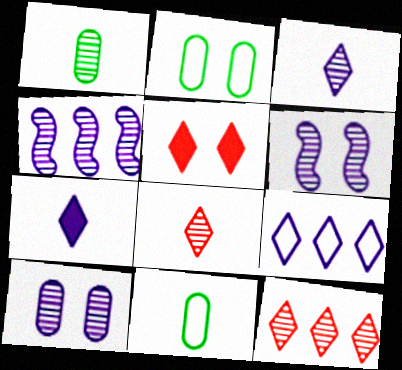[[1, 6, 12], 
[2, 5, 6], 
[3, 4, 10], 
[4, 5, 11]]